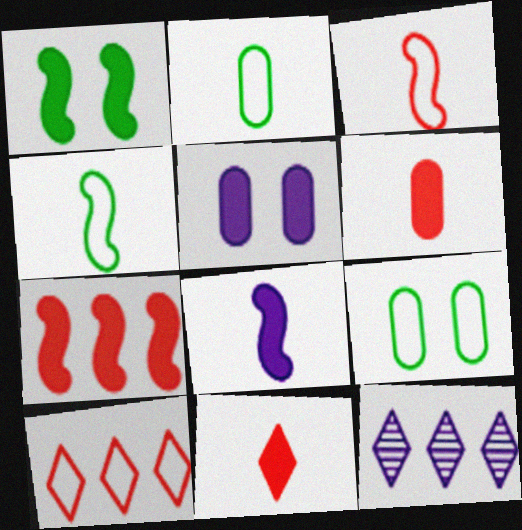[[1, 7, 8]]